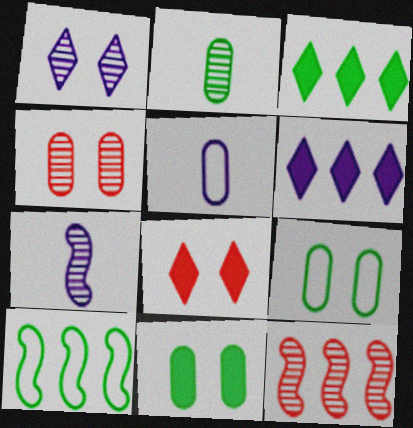[[1, 2, 12]]